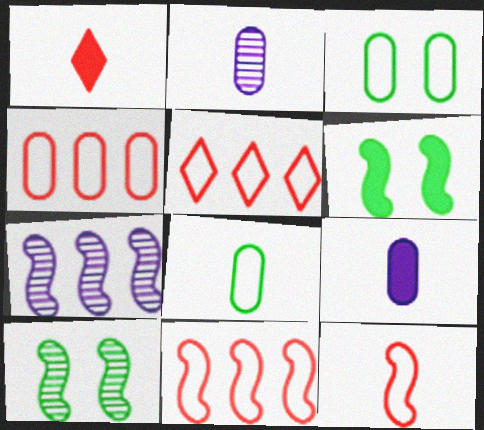[[1, 3, 7], 
[2, 5, 6], 
[4, 5, 11], 
[5, 9, 10], 
[6, 7, 12]]